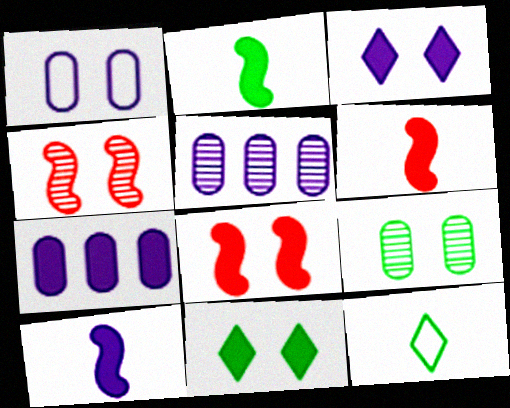[[1, 4, 11], 
[2, 6, 10], 
[3, 7, 10], 
[4, 7, 12], 
[5, 8, 12], 
[6, 7, 11]]